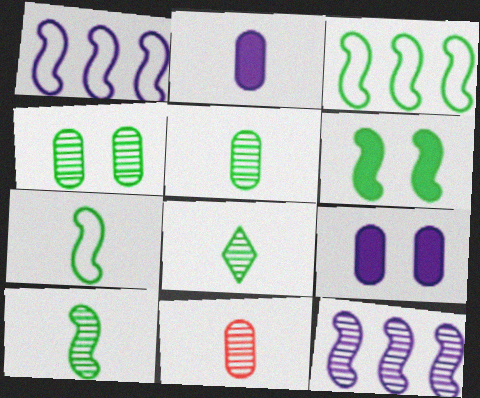[[3, 6, 10], 
[5, 8, 10]]